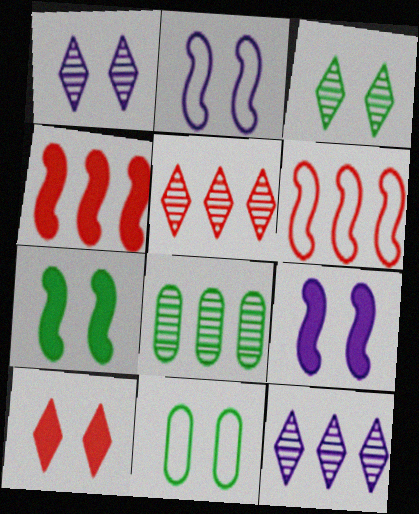[[3, 7, 11]]